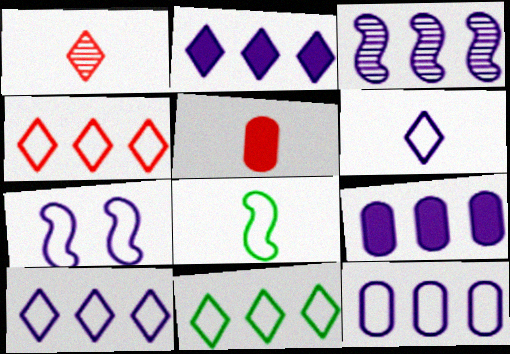[[2, 3, 12], 
[3, 9, 10], 
[4, 10, 11], 
[6, 7, 12]]